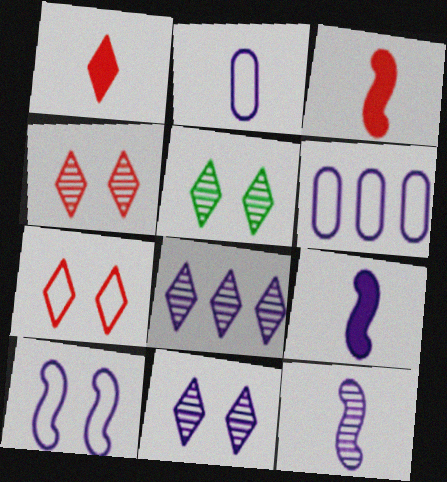[[3, 5, 6], 
[4, 5, 11], 
[6, 9, 11]]